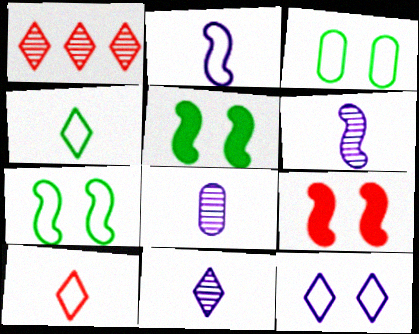[[6, 8, 11]]